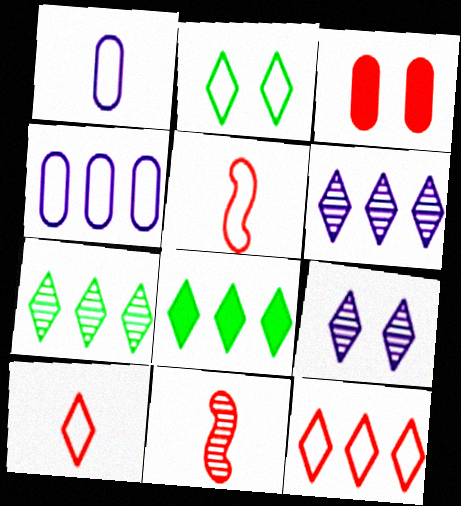[[2, 4, 5], 
[3, 11, 12], 
[6, 8, 12], 
[8, 9, 10]]